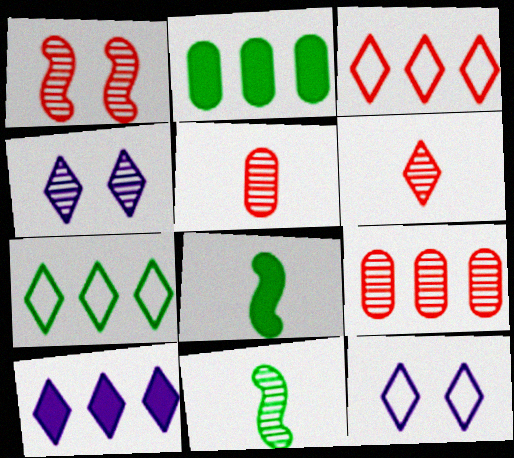[[1, 6, 9], 
[4, 9, 11], 
[8, 9, 12]]